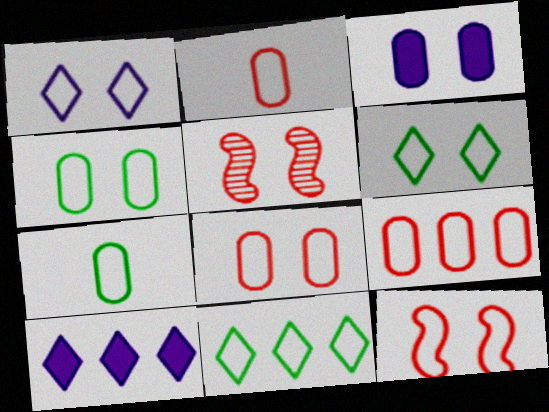[[1, 4, 12], 
[2, 8, 9], 
[3, 5, 6], 
[5, 7, 10]]